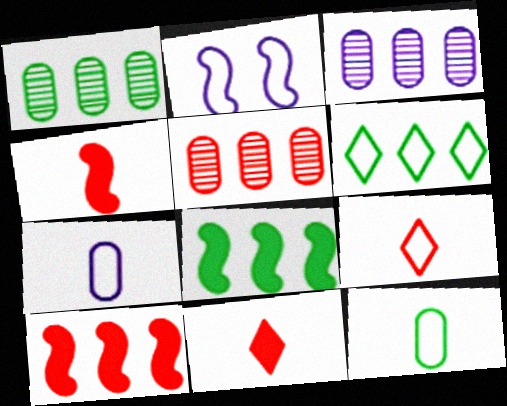[[1, 2, 11], 
[1, 3, 5], 
[1, 6, 8], 
[3, 6, 10]]